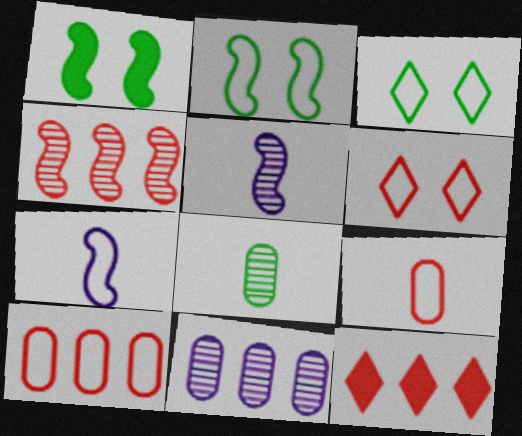[[1, 4, 7], 
[3, 7, 10], 
[4, 10, 12]]